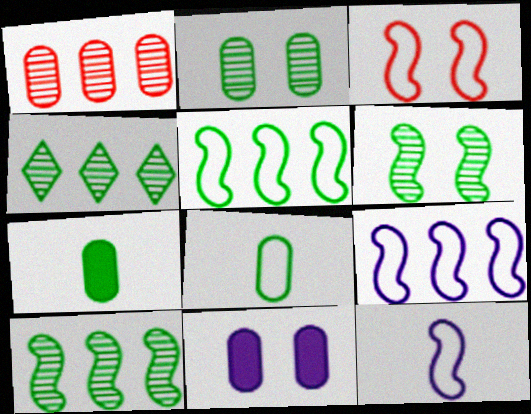[[1, 8, 11], 
[3, 5, 12]]